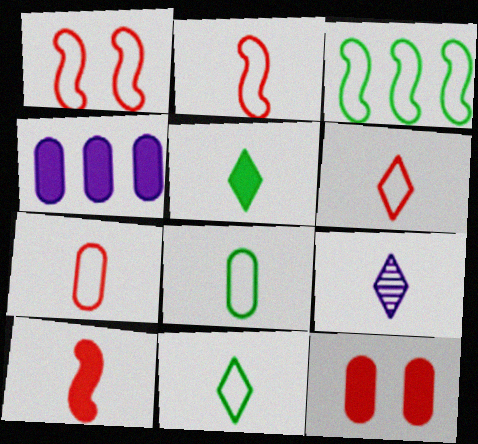[[2, 6, 7], 
[3, 9, 12], 
[5, 6, 9], 
[8, 9, 10]]